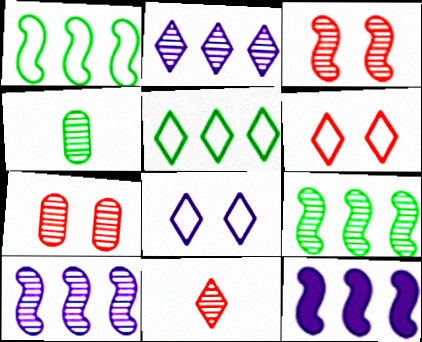[[2, 3, 4], 
[4, 6, 12]]